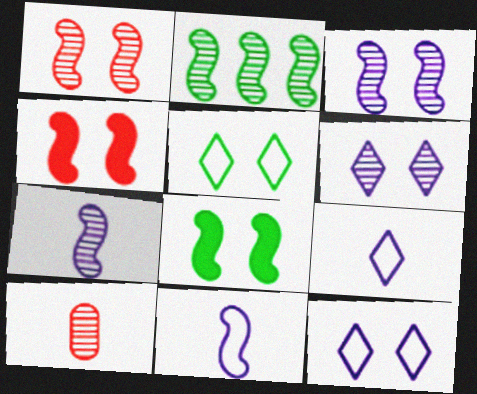[[1, 2, 7], 
[2, 4, 11], 
[2, 6, 10]]